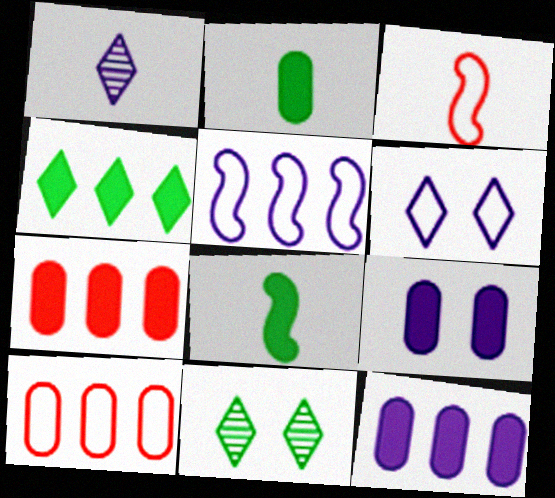[[1, 2, 3], 
[1, 5, 9], 
[2, 7, 9], 
[3, 11, 12]]